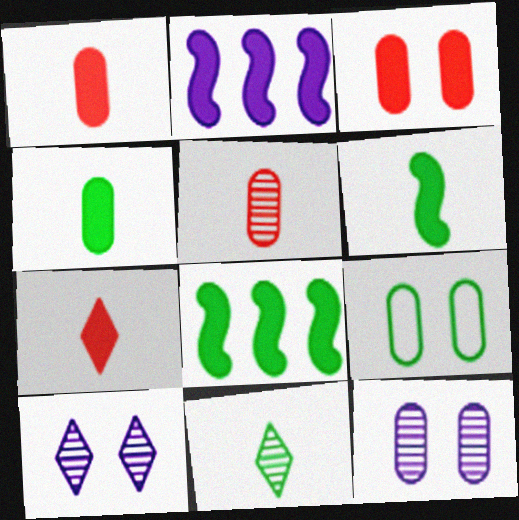[[3, 9, 12], 
[8, 9, 11]]